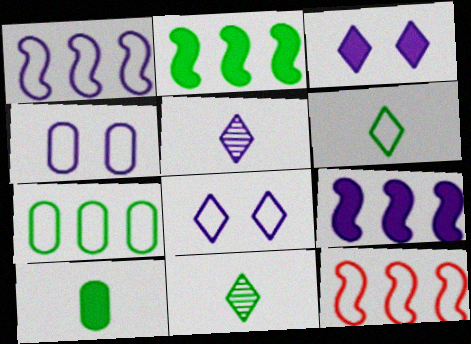[[4, 5, 9], 
[4, 6, 12]]